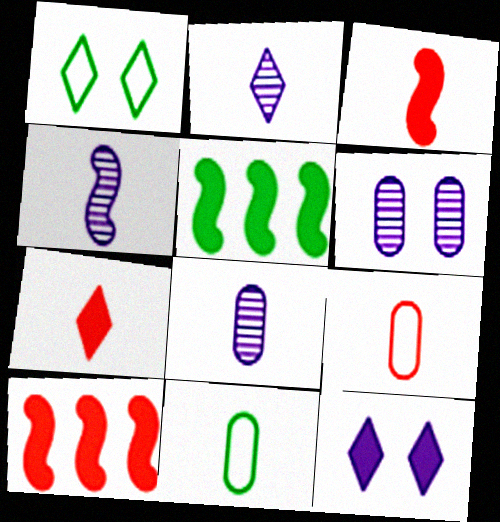[[1, 8, 10], 
[2, 3, 11], 
[2, 4, 8], 
[4, 7, 11]]